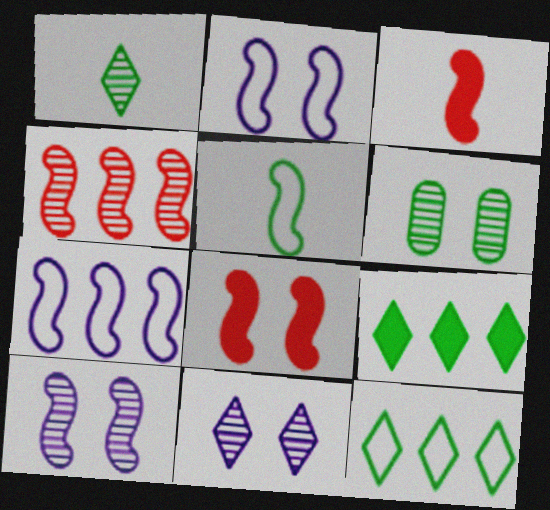[[5, 6, 9]]